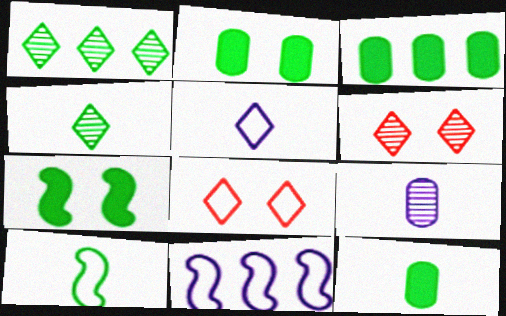[[1, 2, 10], 
[2, 3, 12], 
[4, 10, 12], 
[6, 11, 12]]